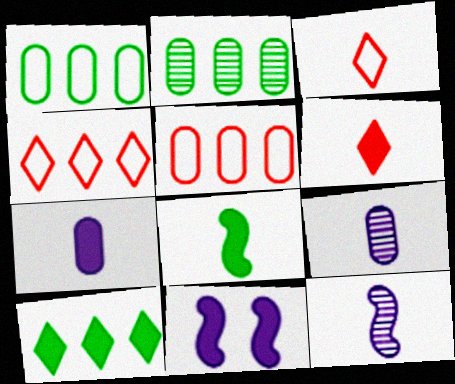[[2, 3, 11], 
[3, 8, 9], 
[6, 7, 8]]